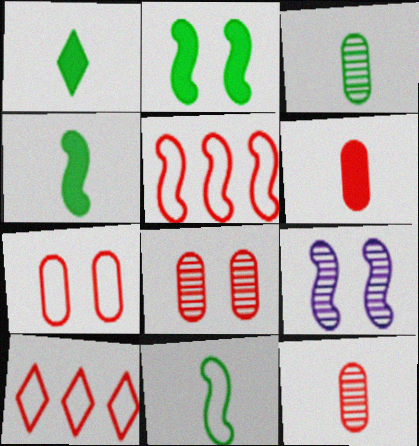[[1, 3, 11], 
[4, 5, 9]]